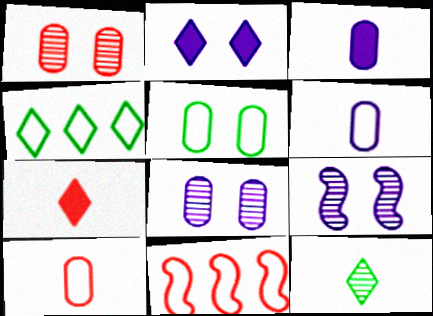[[1, 7, 11]]